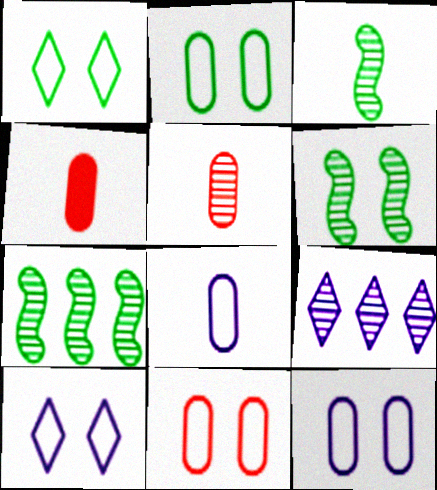[[2, 11, 12], 
[3, 6, 7], 
[4, 7, 10], 
[5, 6, 9]]